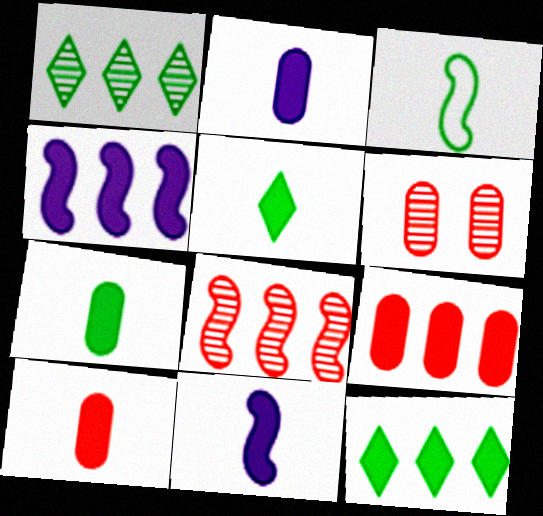[[2, 7, 10], 
[4, 9, 12], 
[5, 10, 11]]